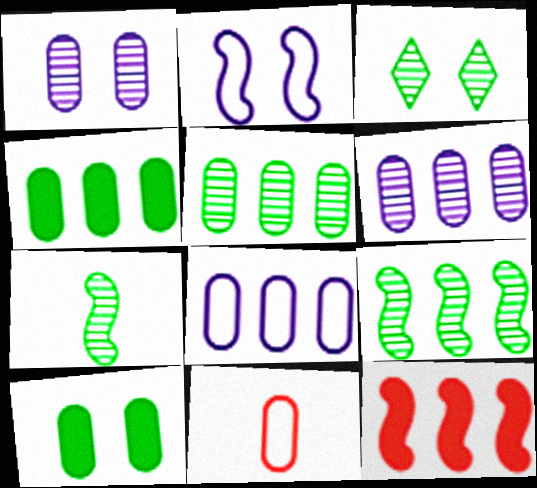[[1, 4, 11], 
[2, 7, 12], 
[3, 5, 7], 
[6, 10, 11]]